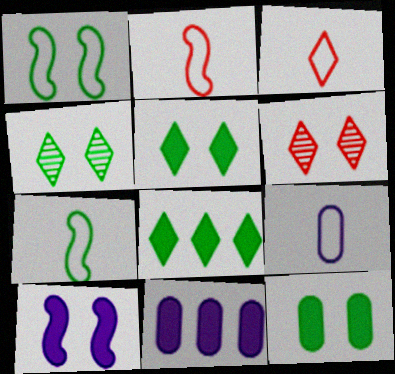[[1, 4, 12], 
[2, 4, 11], 
[3, 7, 9], 
[6, 7, 11]]